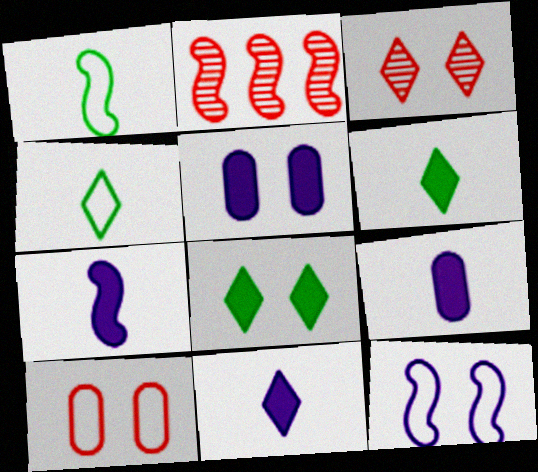[[2, 4, 5], 
[7, 9, 11]]